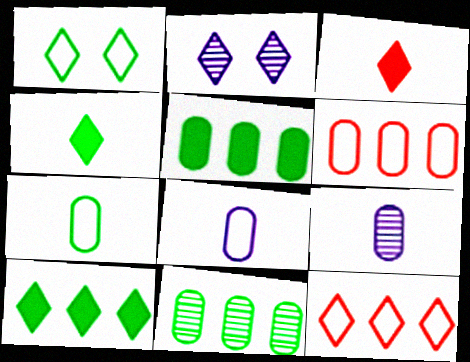[[2, 4, 12]]